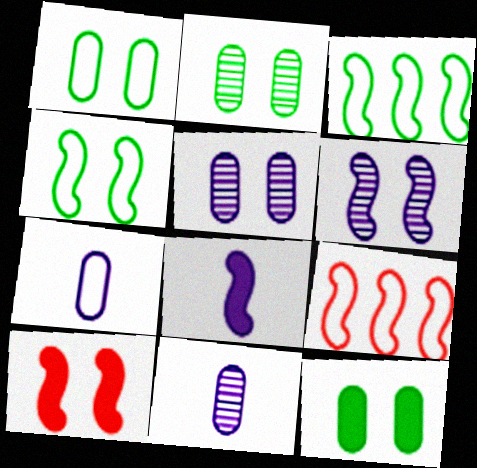[[1, 2, 12], 
[4, 6, 10]]